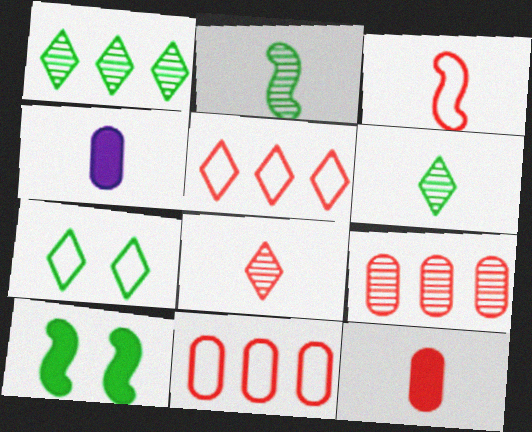[[3, 4, 6], 
[3, 8, 12]]